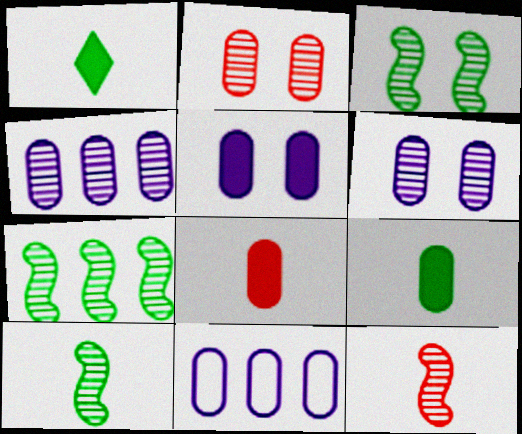[[2, 9, 11], 
[3, 7, 10]]